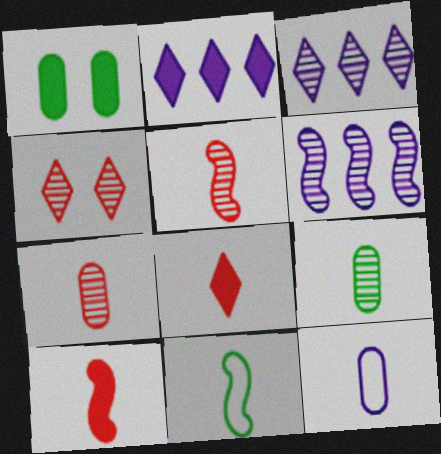[[1, 2, 10], 
[4, 6, 9]]